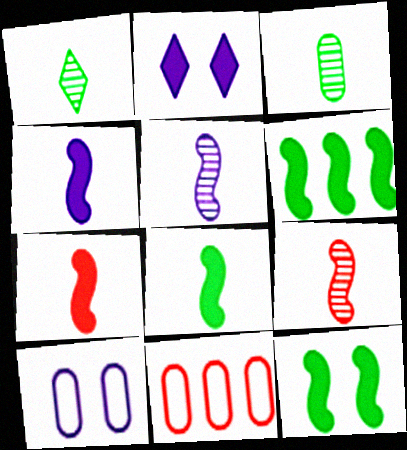[[4, 7, 8], 
[6, 8, 12]]